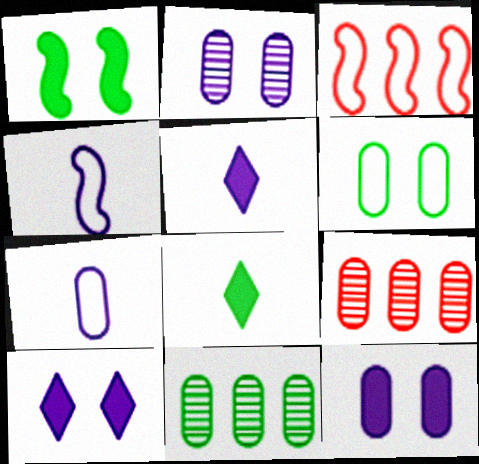[[2, 3, 8]]